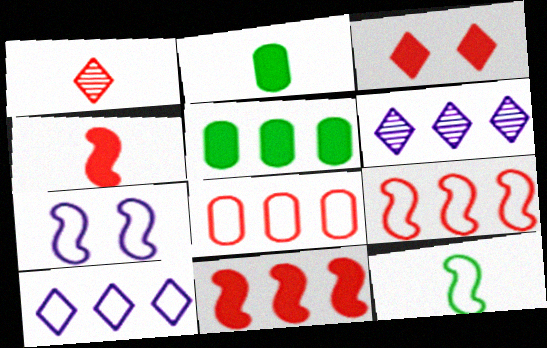[[1, 5, 7], 
[5, 6, 9], 
[7, 9, 12]]